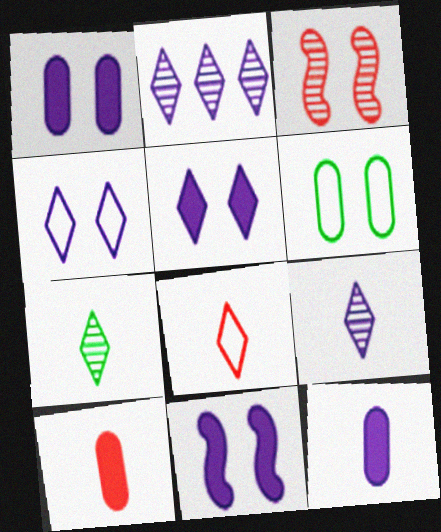[[1, 5, 11], 
[3, 5, 6]]